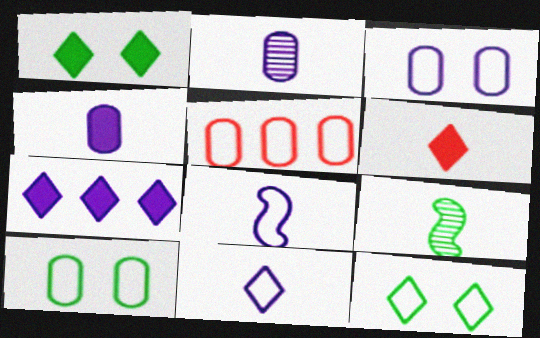[[1, 6, 7], 
[5, 8, 12]]